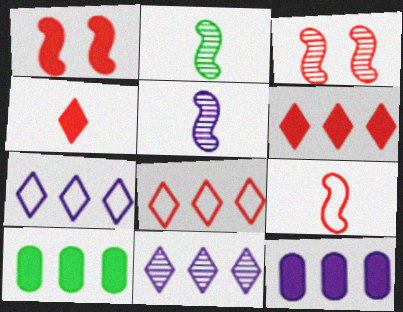[]